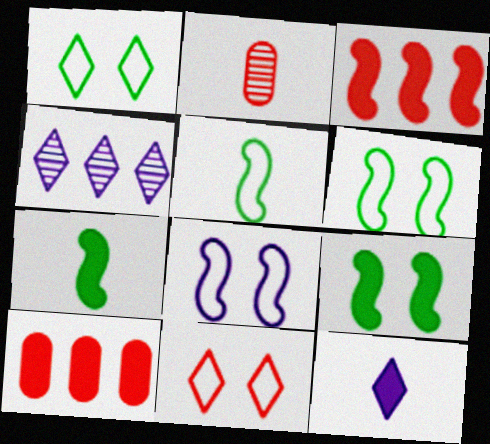[[2, 3, 11], 
[2, 5, 12], 
[9, 10, 12]]